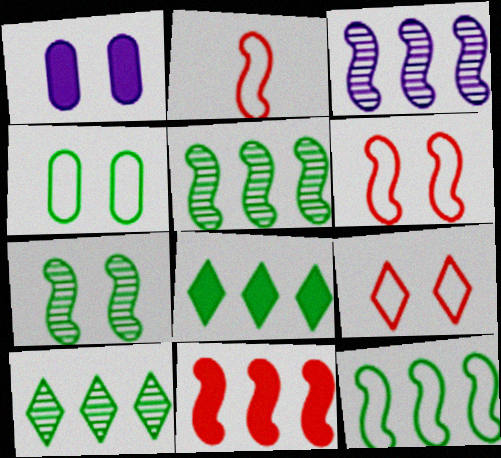[[1, 2, 10], 
[1, 7, 9], 
[3, 11, 12]]